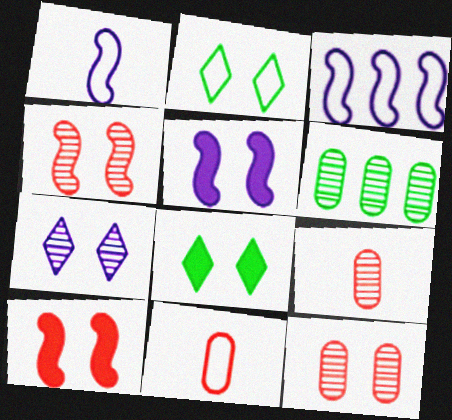[[2, 3, 11], 
[2, 5, 12], 
[3, 8, 9]]